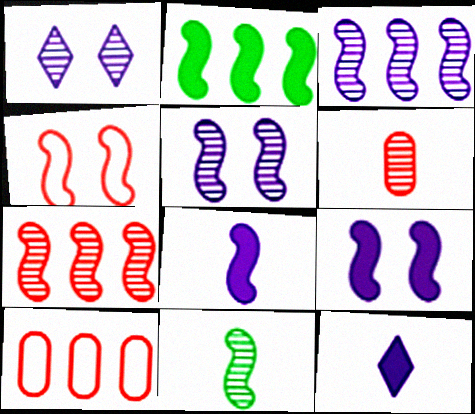[[5, 7, 11]]